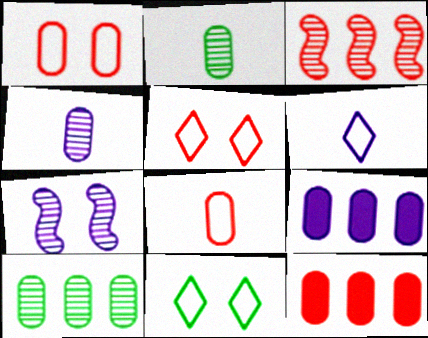[[1, 2, 9], 
[6, 7, 9]]